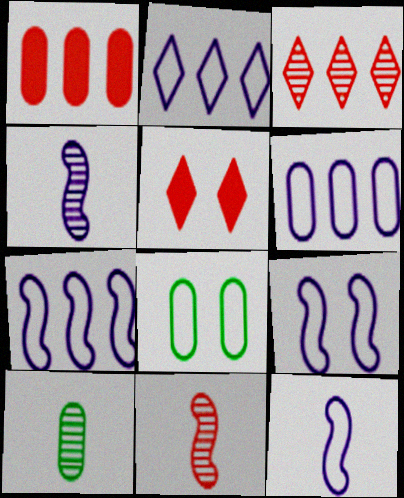[[2, 6, 7], 
[5, 7, 10], 
[7, 9, 12]]